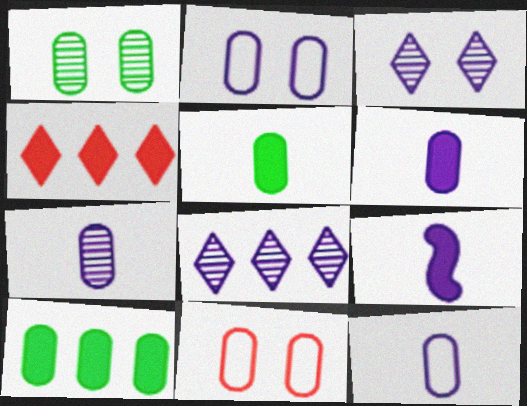[[2, 8, 9], 
[6, 7, 12], 
[7, 10, 11]]